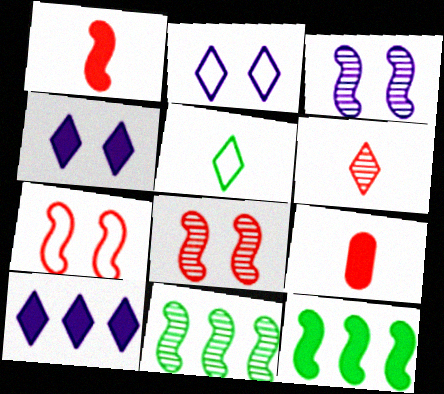[[2, 9, 11], 
[4, 9, 12]]